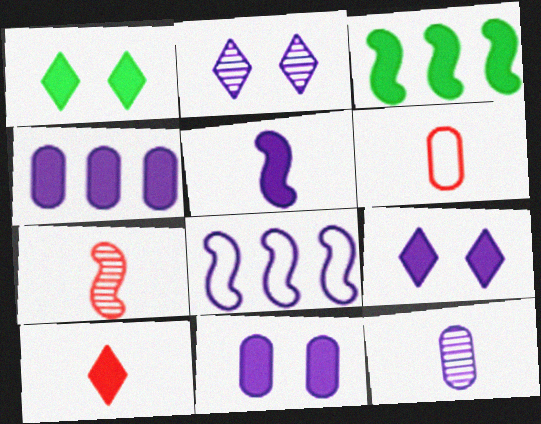[[2, 3, 6], 
[3, 10, 11], 
[4, 5, 9], 
[6, 7, 10], 
[8, 9, 12]]